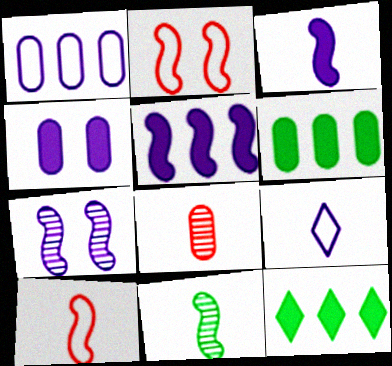[[2, 5, 11], 
[3, 10, 11]]